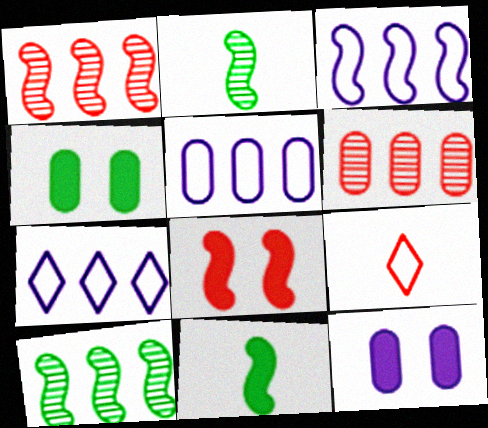[[2, 3, 8], 
[3, 5, 7], 
[6, 8, 9], 
[9, 10, 12]]